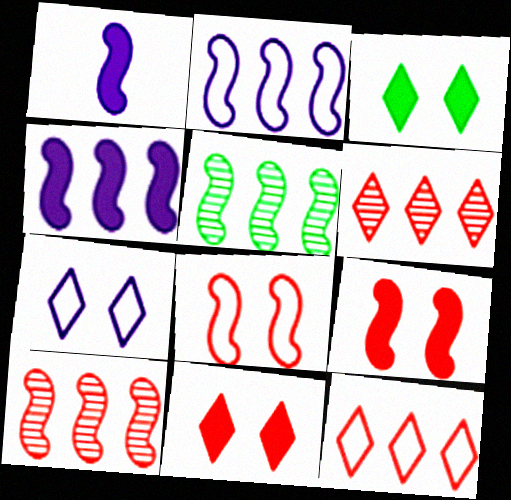[[1, 5, 8]]